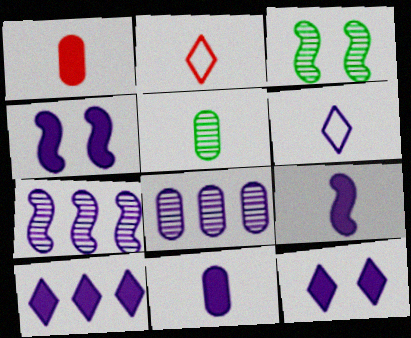[[2, 5, 9], 
[4, 6, 8], 
[4, 10, 11]]